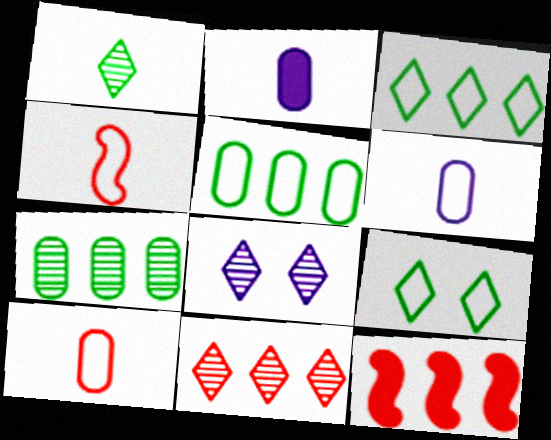[[1, 2, 4], 
[1, 8, 11]]